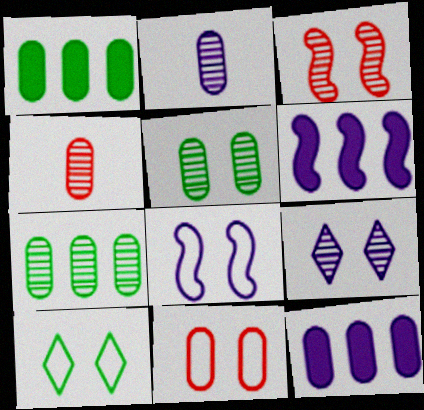[[1, 2, 11], 
[3, 5, 9], 
[4, 6, 10], 
[8, 10, 11]]